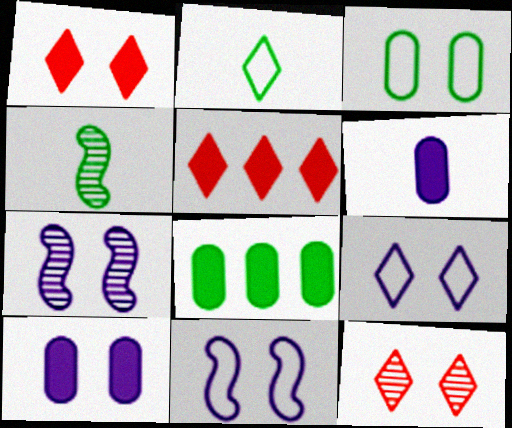[[1, 3, 7], 
[7, 9, 10]]